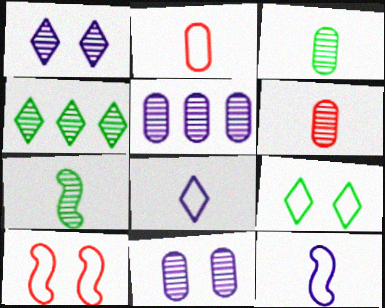[]